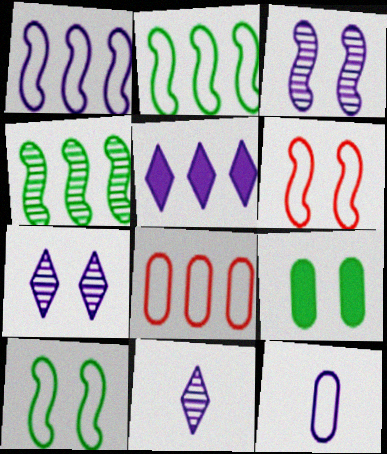[[3, 5, 12], 
[4, 5, 8], 
[6, 7, 9]]